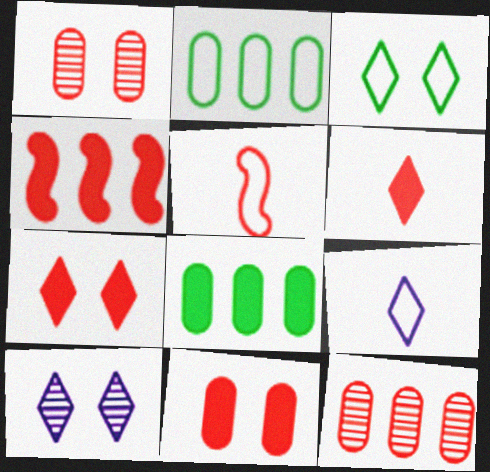[[3, 7, 10], 
[4, 6, 11], 
[5, 7, 12], 
[5, 8, 10]]